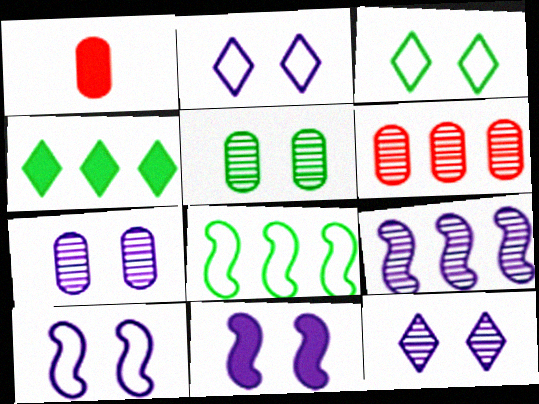[[1, 3, 9], 
[1, 4, 11], 
[1, 8, 12], 
[2, 7, 11]]